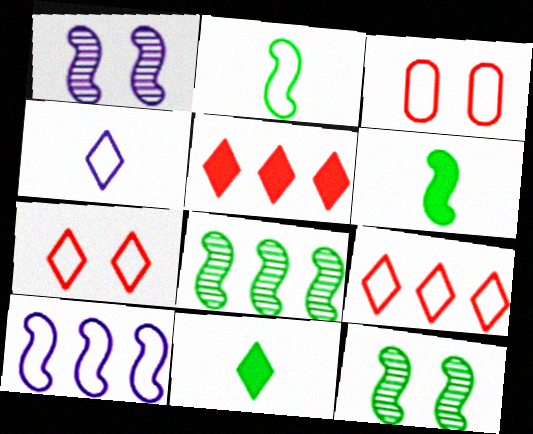[]